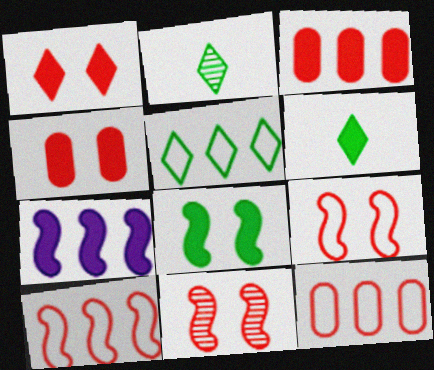[[4, 6, 7]]